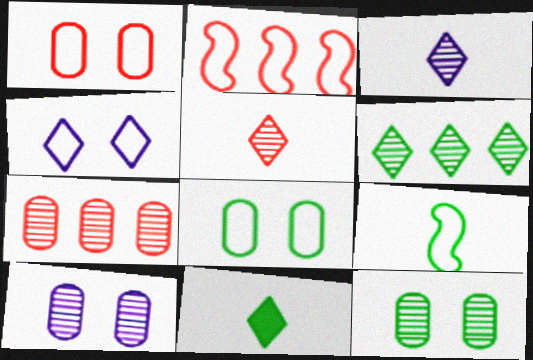[[2, 10, 11]]